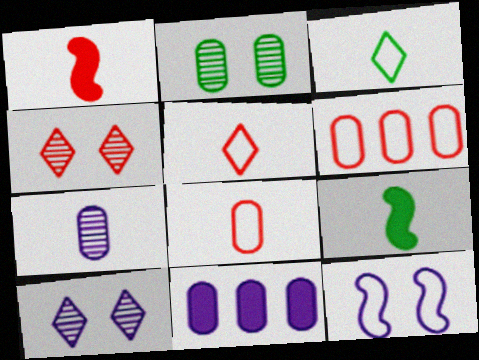[[1, 3, 7], 
[1, 4, 6], 
[2, 8, 11], 
[3, 6, 12], 
[5, 7, 9], 
[6, 9, 10]]